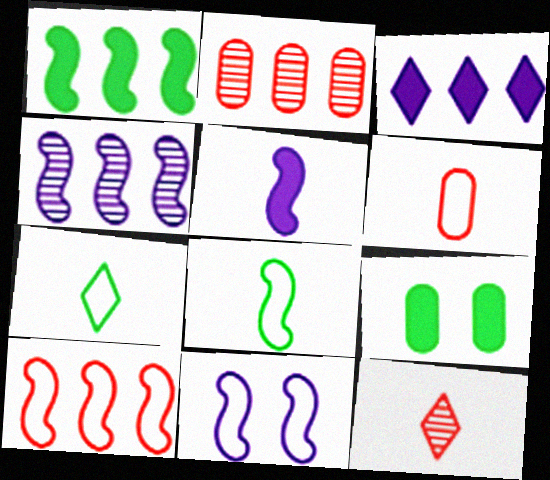[[1, 4, 10], 
[4, 5, 11], 
[8, 10, 11]]